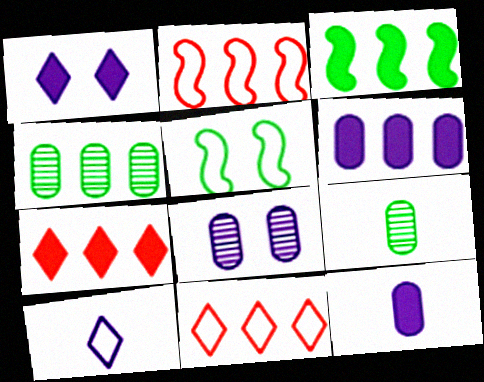[[1, 2, 9], 
[3, 6, 7]]